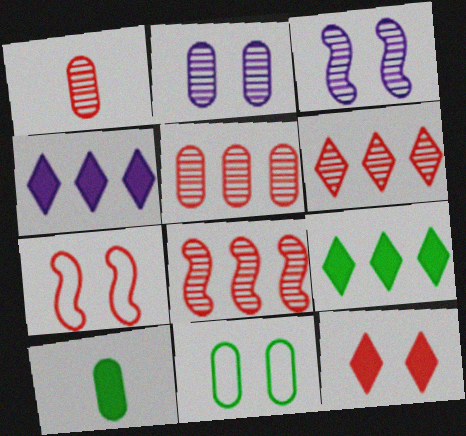[[3, 11, 12], 
[5, 6, 8]]